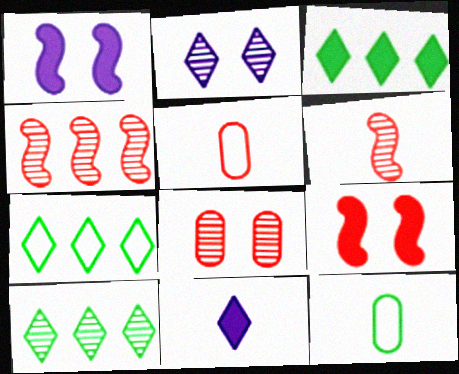[[1, 5, 10], 
[3, 7, 10], 
[6, 11, 12]]